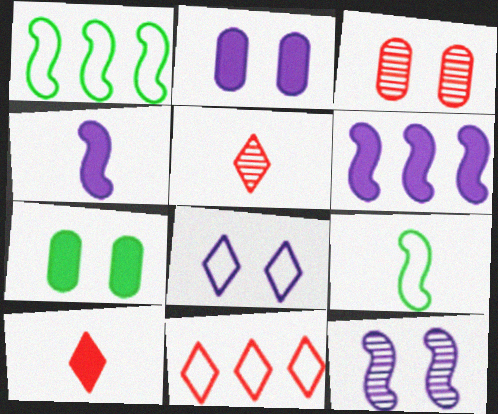[[1, 2, 5], 
[2, 8, 12], 
[6, 7, 10]]